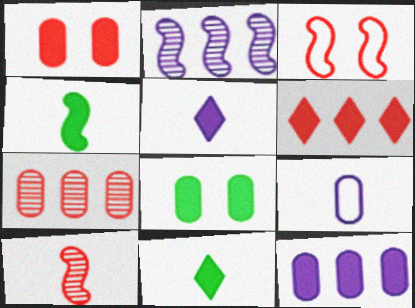[[2, 3, 4], 
[7, 8, 9], 
[9, 10, 11]]